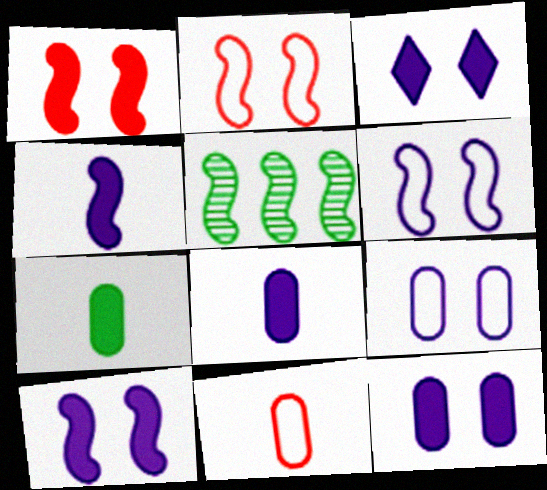[[2, 4, 5], 
[3, 5, 11], 
[3, 10, 12]]